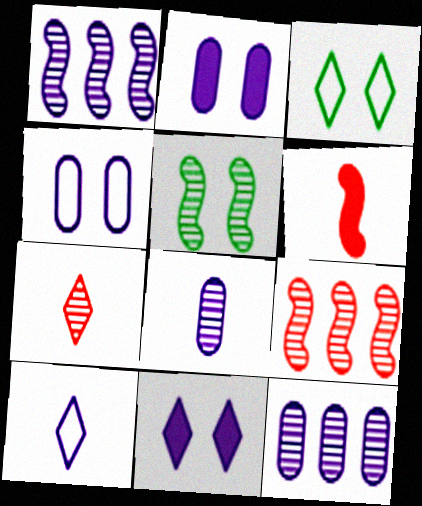[[1, 2, 10], 
[3, 6, 12], 
[5, 7, 12]]